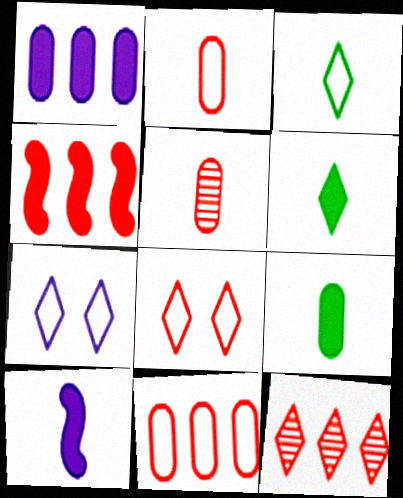[[3, 5, 10], 
[4, 5, 8], 
[4, 11, 12], 
[6, 7, 12]]